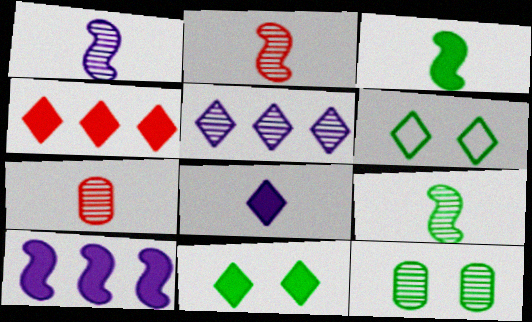[[1, 2, 9], 
[2, 5, 12], 
[4, 8, 11], 
[6, 7, 10]]